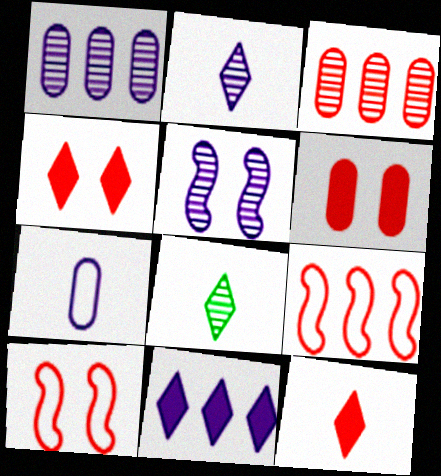[[1, 2, 5], 
[3, 5, 8], 
[3, 10, 12], 
[5, 7, 11]]